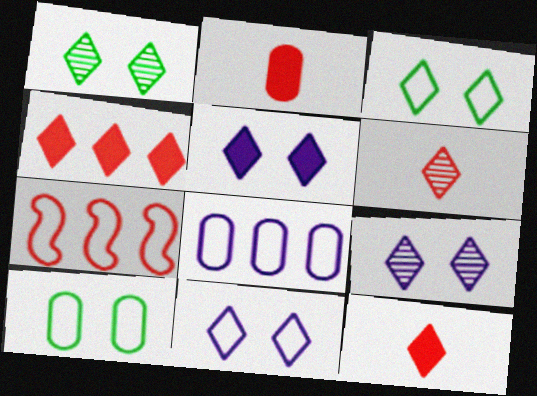[[5, 9, 11]]